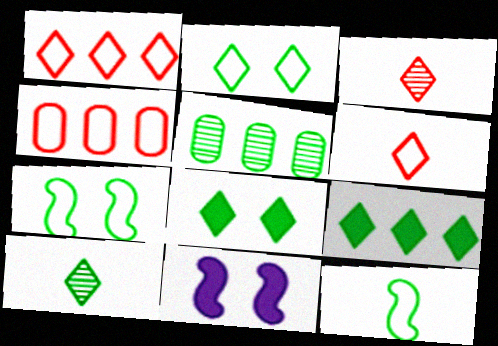[[2, 9, 10], 
[4, 10, 11], 
[5, 6, 11], 
[5, 8, 12]]